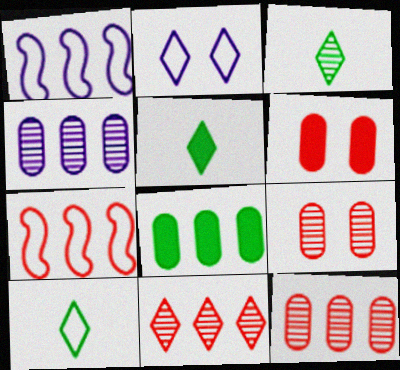[[1, 3, 6], 
[1, 5, 9], 
[1, 8, 11], 
[2, 5, 11], 
[3, 5, 10]]